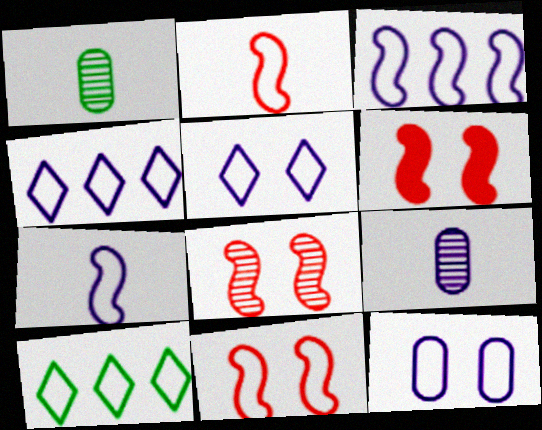[[1, 4, 6], 
[2, 10, 12], 
[4, 7, 12], 
[6, 8, 11], 
[6, 9, 10]]